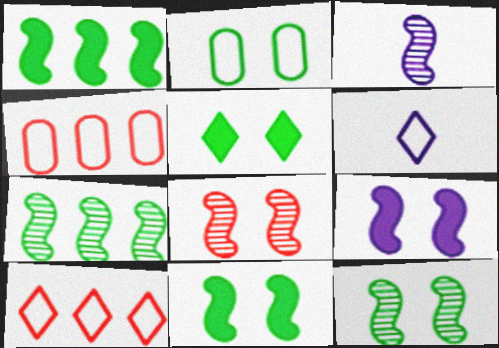[[2, 5, 12], 
[3, 4, 5], 
[3, 7, 8]]